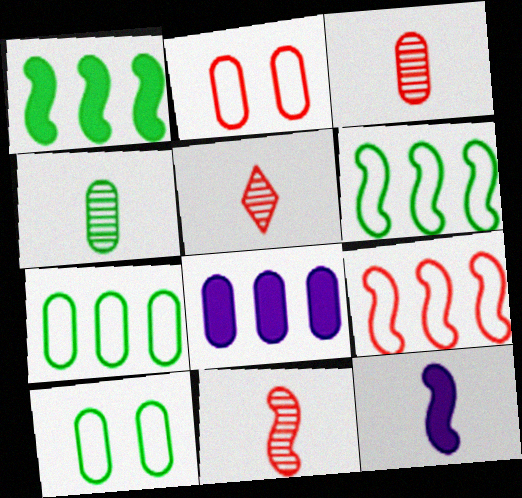[[2, 4, 8], 
[3, 5, 11], 
[3, 8, 10]]